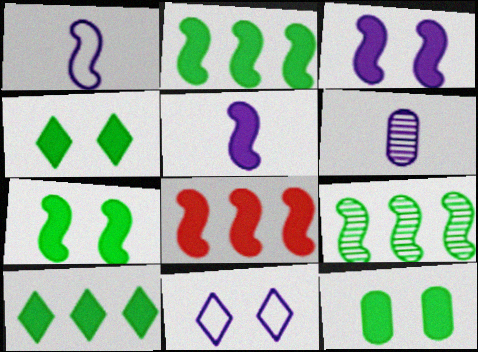[[4, 7, 12], 
[5, 7, 8]]